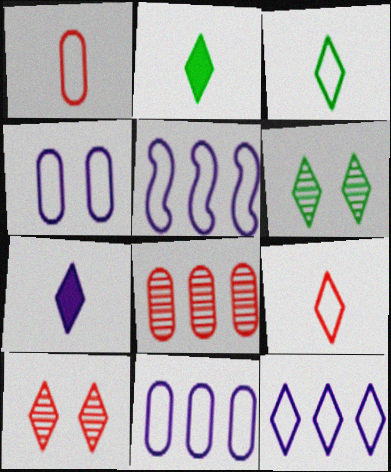[[2, 10, 12], 
[5, 11, 12]]